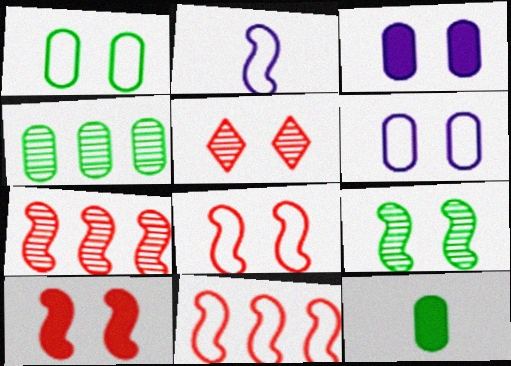[[1, 4, 12]]